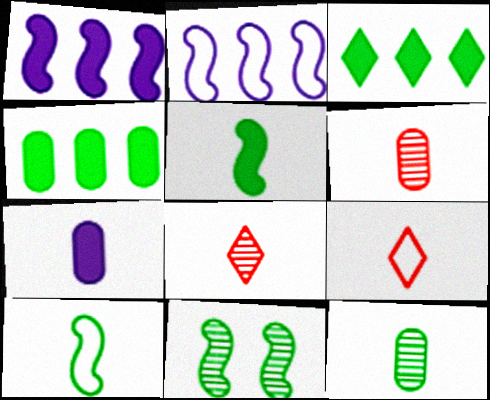[[7, 8, 10]]